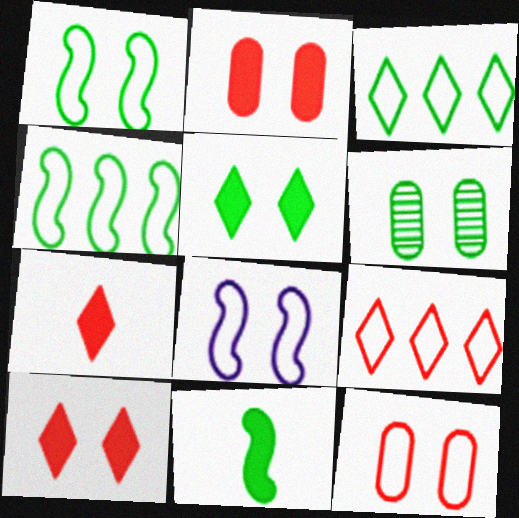[[1, 5, 6], 
[3, 6, 11], 
[6, 8, 10]]